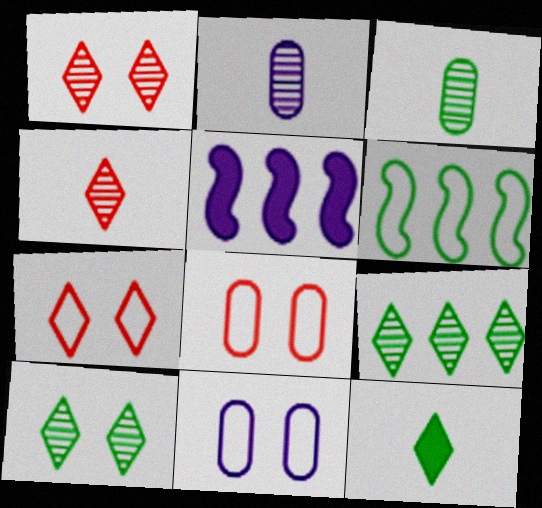[[3, 5, 7]]